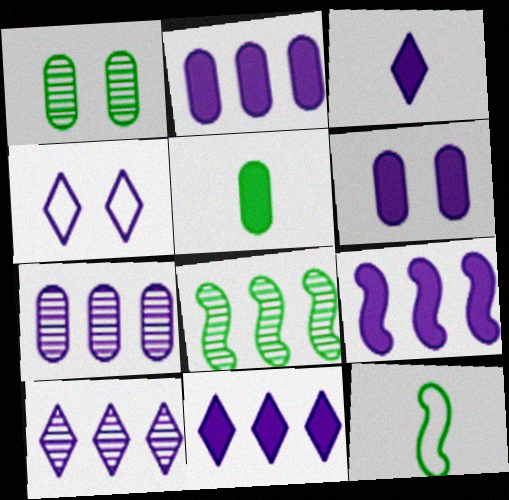[[2, 9, 11], 
[3, 4, 10], 
[3, 6, 9]]